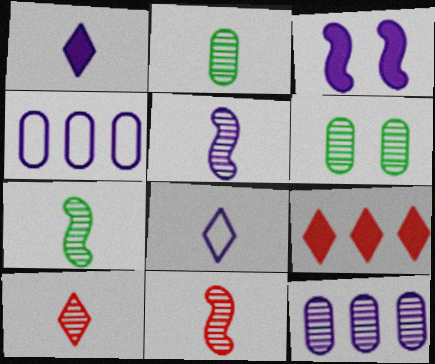[[2, 5, 10], 
[3, 8, 12], 
[5, 7, 11]]